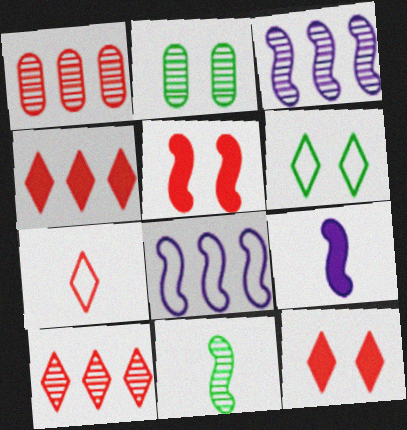[[1, 5, 7], 
[1, 6, 9], 
[5, 8, 11], 
[7, 10, 12]]